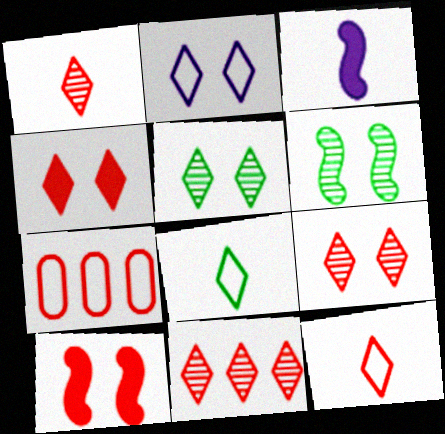[[1, 7, 10], 
[1, 9, 11], 
[2, 4, 5], 
[3, 5, 7], 
[4, 11, 12]]